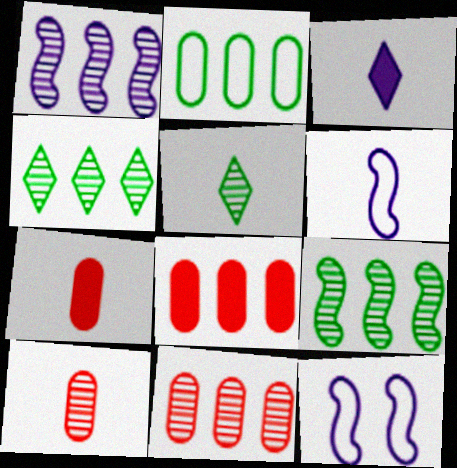[[1, 4, 11], 
[4, 7, 12], 
[5, 6, 7], 
[5, 8, 12]]